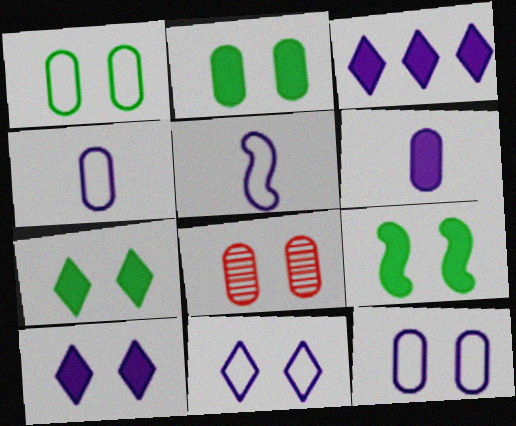[[2, 7, 9], 
[2, 8, 12], 
[8, 9, 11]]